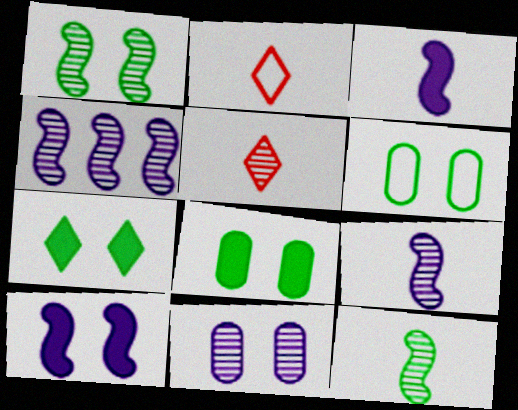[[1, 6, 7], 
[2, 4, 8]]